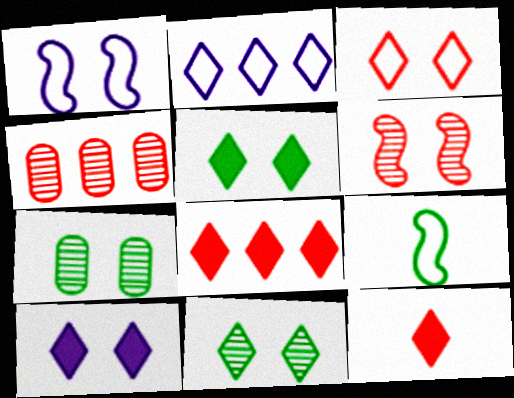[[2, 11, 12], 
[3, 10, 11], 
[4, 9, 10]]